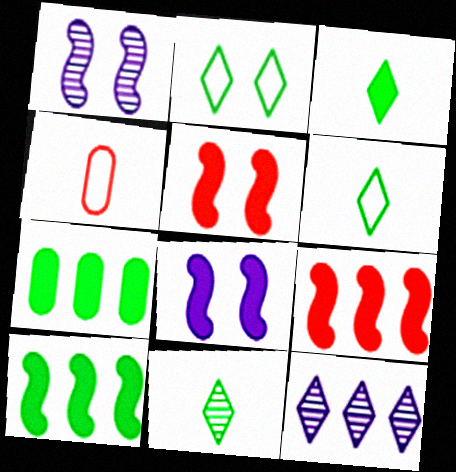[[3, 6, 11]]